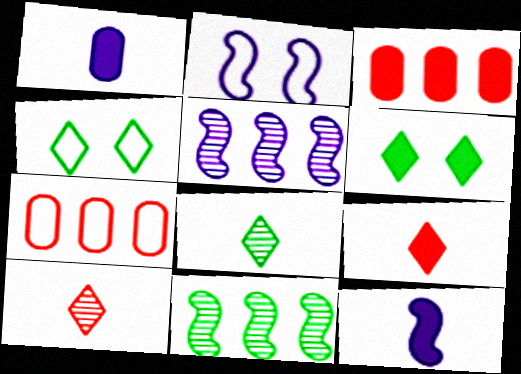[[2, 3, 8], 
[2, 5, 12], 
[3, 6, 12]]